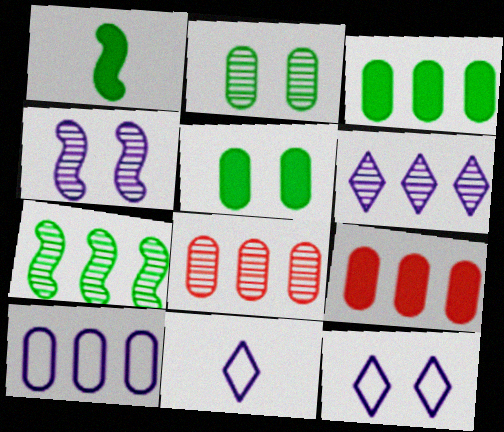[[1, 8, 12], 
[3, 8, 10], 
[6, 7, 8]]